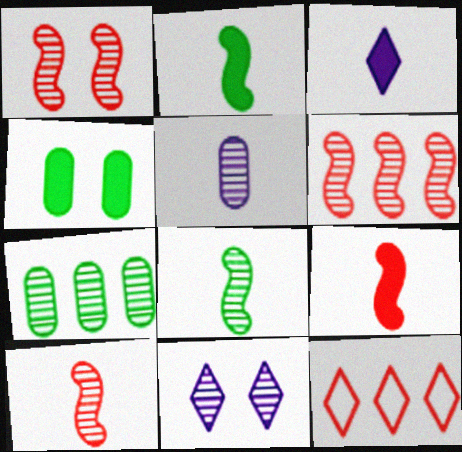[[1, 6, 10], 
[7, 10, 11]]